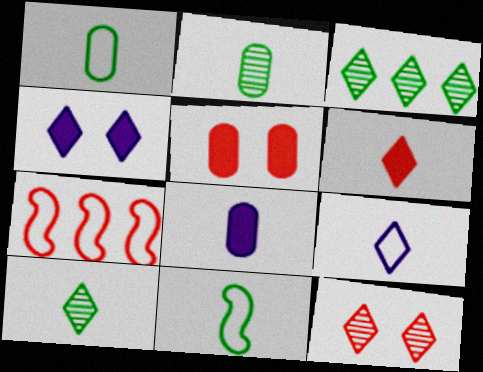[[2, 4, 7], 
[6, 9, 10]]